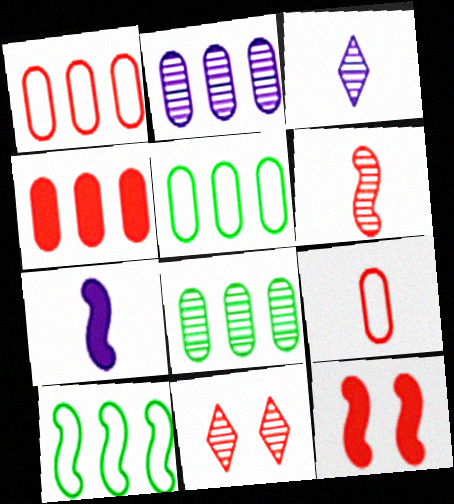[[2, 4, 5], 
[3, 5, 12], 
[5, 7, 11]]